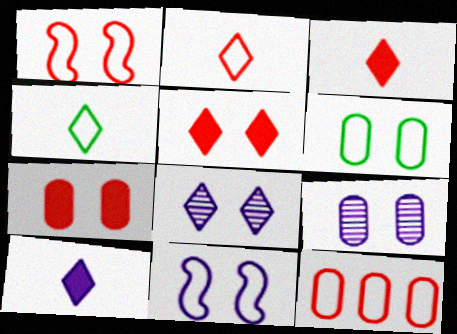[[1, 2, 12], 
[4, 11, 12], 
[6, 7, 9]]